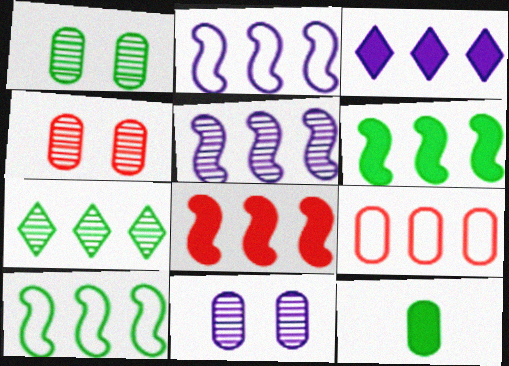[[1, 4, 11], 
[5, 8, 10], 
[9, 11, 12]]